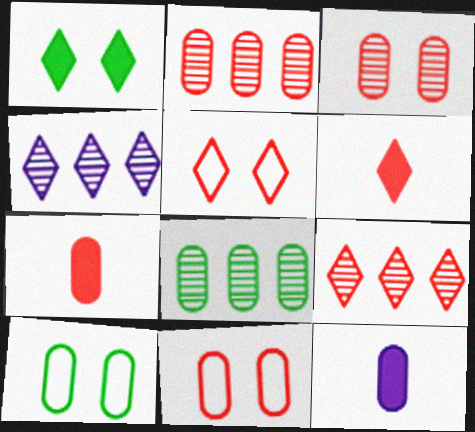[[2, 7, 11], 
[2, 10, 12], 
[5, 6, 9], 
[8, 11, 12]]